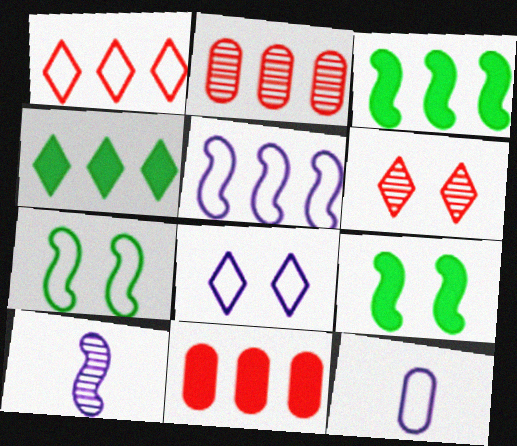[[1, 7, 12], 
[2, 4, 5], 
[3, 6, 12], 
[5, 8, 12]]